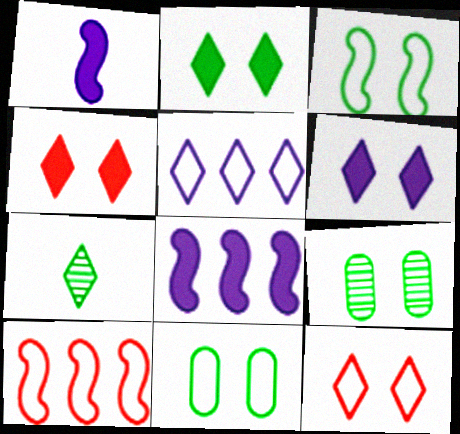[[2, 3, 9], 
[2, 4, 6], 
[4, 5, 7]]